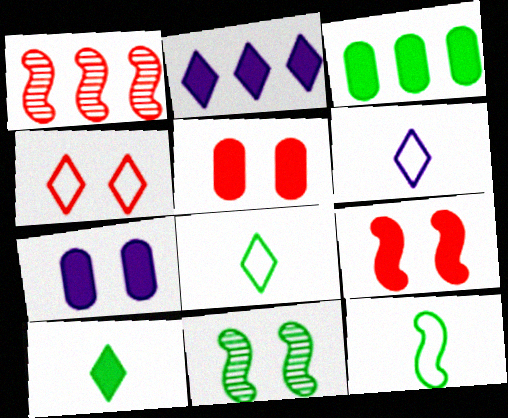[[1, 7, 8], 
[3, 8, 11], 
[4, 7, 11]]